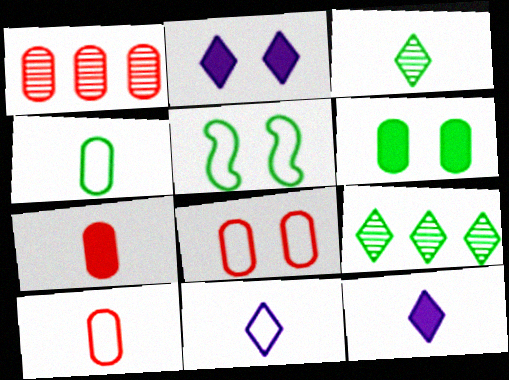[[1, 5, 12], 
[1, 7, 8]]